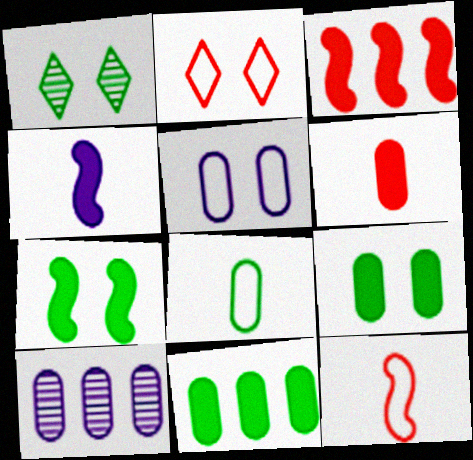[[3, 4, 7]]